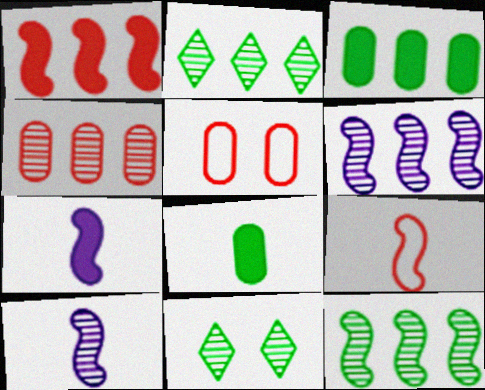[[2, 4, 6], 
[2, 5, 7], 
[4, 10, 11]]